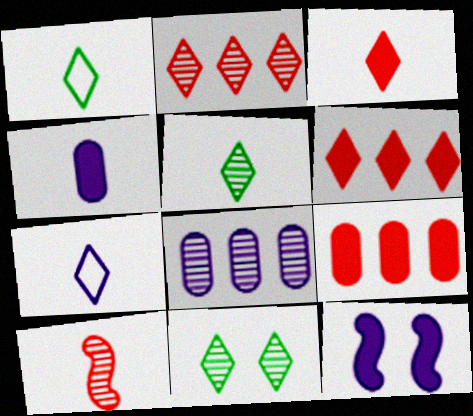[[1, 4, 10], 
[3, 5, 7], 
[6, 7, 11], 
[7, 8, 12], 
[8, 10, 11]]